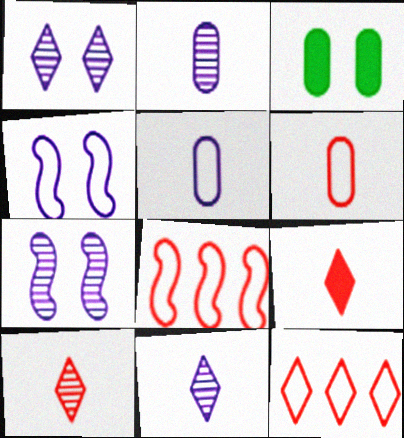[[3, 8, 11]]